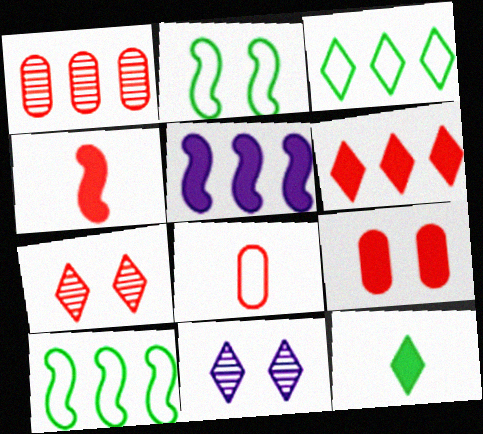[[1, 3, 5], 
[1, 8, 9], 
[2, 9, 11], 
[4, 6, 9], 
[5, 9, 12]]